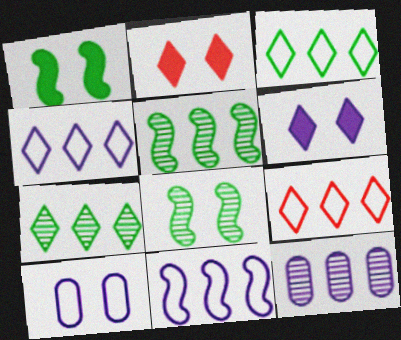[[2, 8, 10], 
[3, 4, 9]]